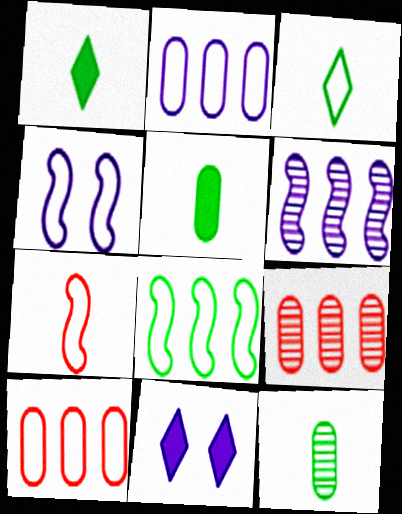[[1, 4, 9], 
[3, 4, 10], 
[4, 7, 8]]